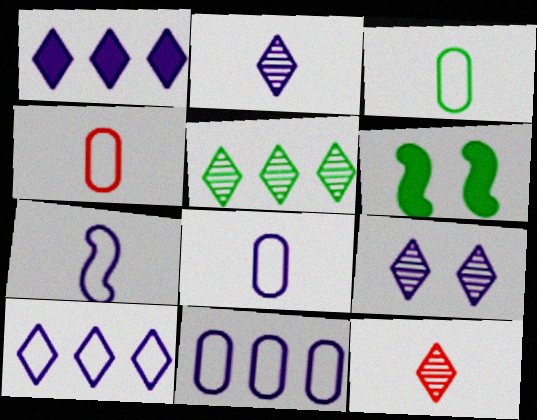[[3, 4, 8], 
[3, 5, 6], 
[5, 9, 12], 
[6, 11, 12]]